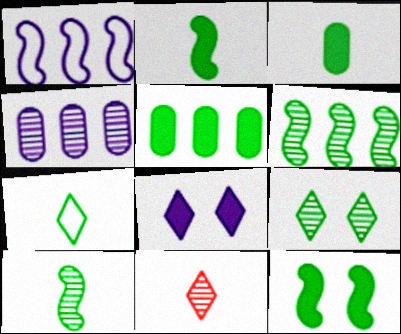[[3, 7, 10]]